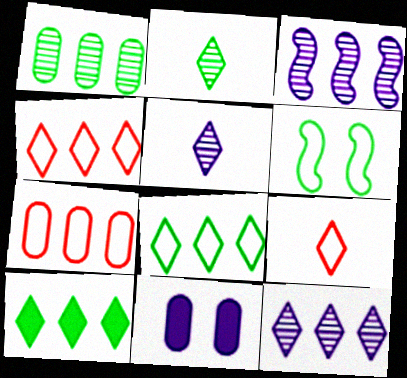[[3, 7, 10], 
[4, 10, 12]]